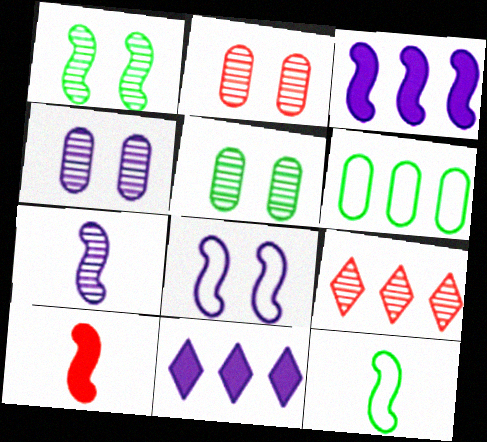[[2, 4, 5], 
[2, 11, 12], 
[3, 6, 9], 
[3, 7, 8], 
[5, 7, 9], 
[7, 10, 12]]